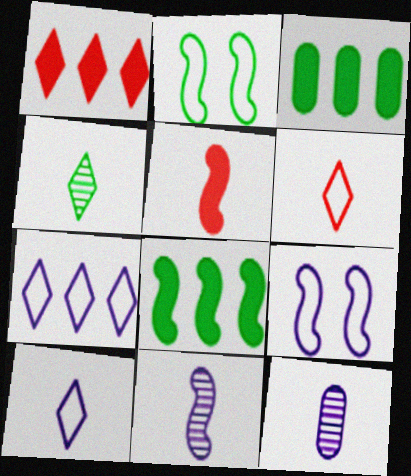[[1, 2, 12], 
[2, 3, 4]]